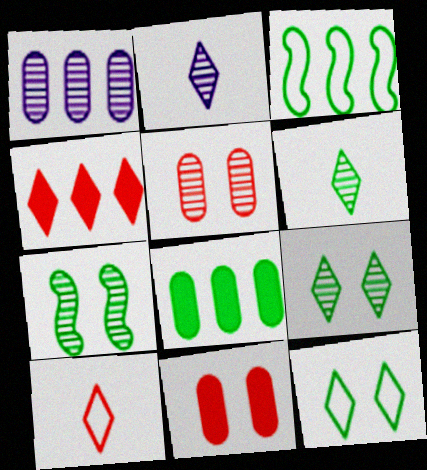[[1, 3, 4], 
[2, 3, 11], 
[2, 4, 12]]